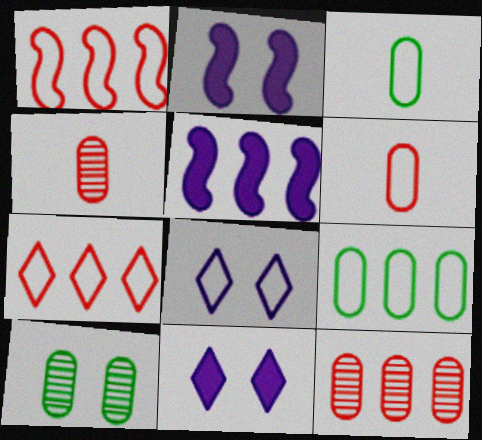[[1, 3, 8]]